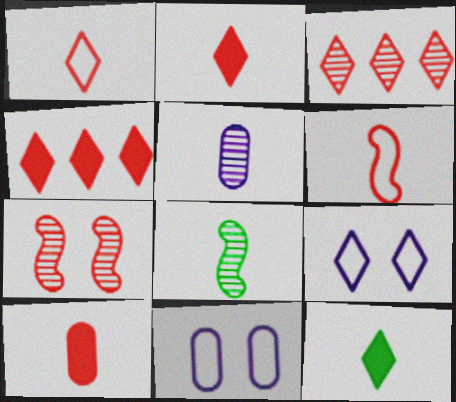[[3, 9, 12], 
[4, 8, 11], 
[5, 6, 12]]